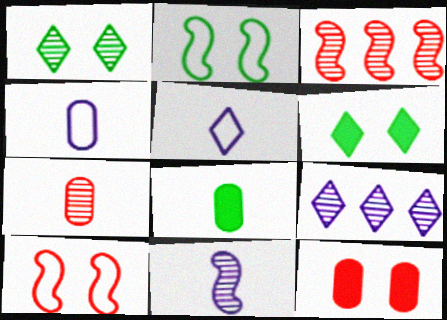[[3, 4, 6], 
[4, 7, 8], 
[8, 9, 10]]